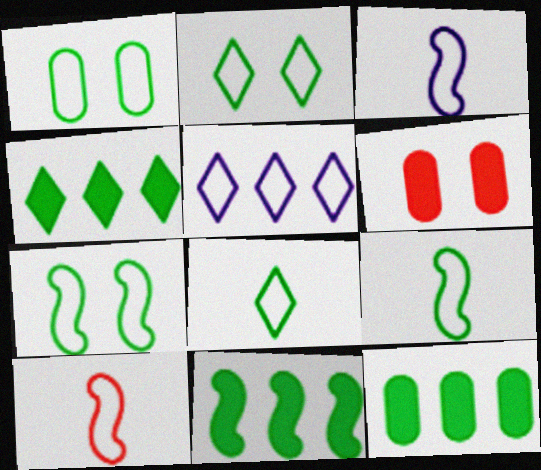[[1, 2, 7], 
[1, 5, 10], 
[3, 9, 10], 
[4, 11, 12]]